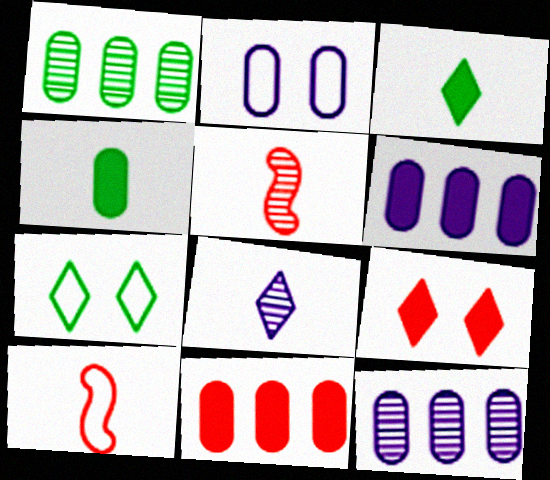[[4, 8, 10], 
[5, 6, 7]]